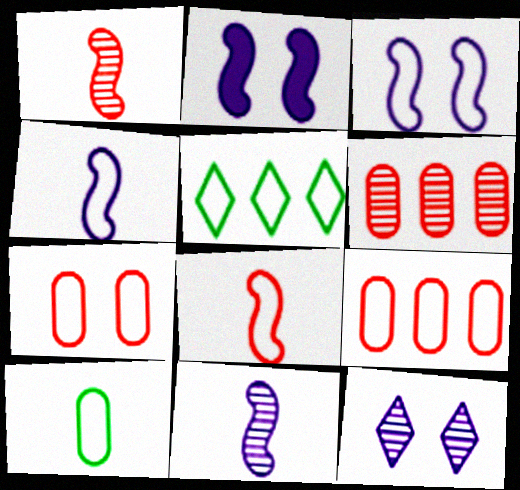[[4, 5, 7]]